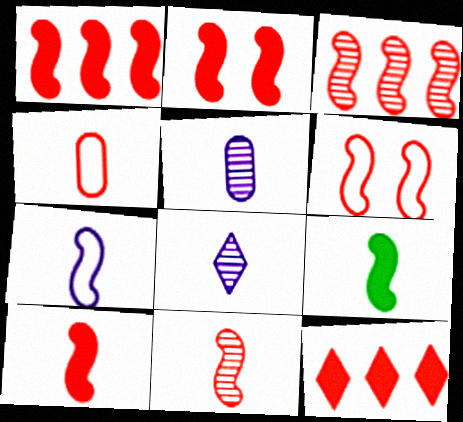[[1, 2, 10], 
[1, 6, 11], 
[3, 6, 10], 
[4, 8, 9], 
[7, 9, 11]]